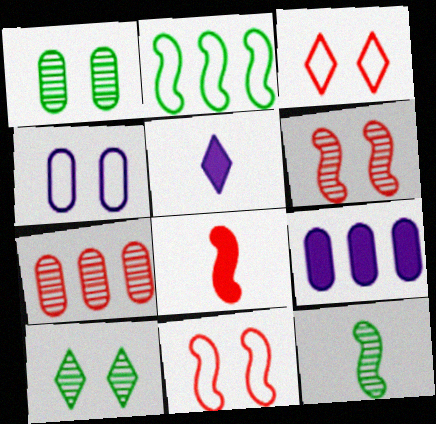[[3, 7, 8], 
[3, 9, 12]]